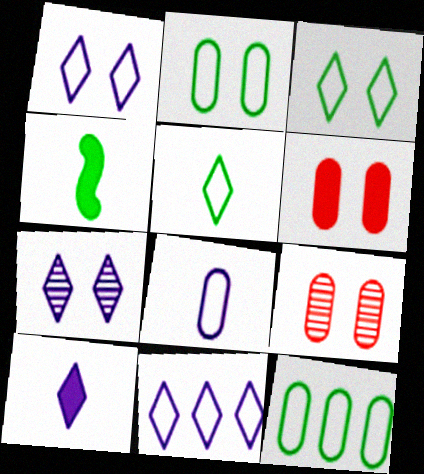[[4, 9, 11], 
[7, 10, 11]]